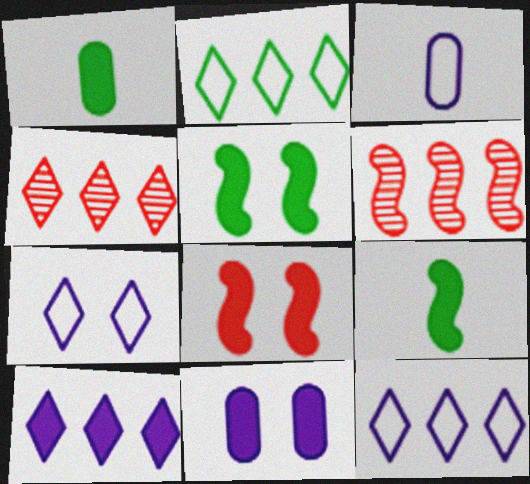[[1, 6, 7], 
[1, 8, 10], 
[2, 4, 10], 
[3, 4, 5]]